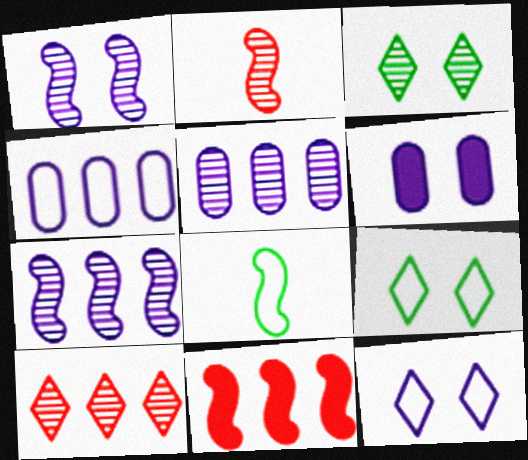[[1, 6, 12], 
[1, 8, 11], 
[2, 3, 5], 
[6, 8, 10]]